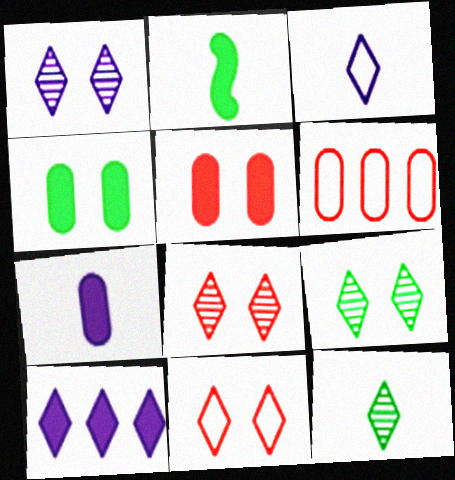[[1, 2, 6], 
[1, 3, 10], 
[1, 8, 9], 
[2, 5, 10], 
[10, 11, 12]]